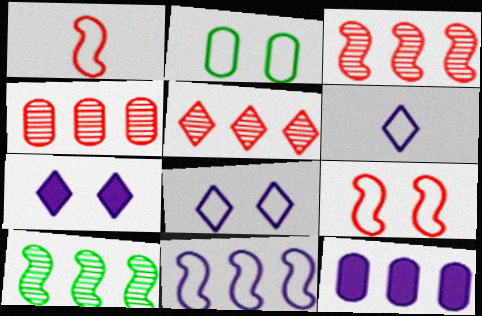[[2, 8, 9], 
[3, 4, 5]]